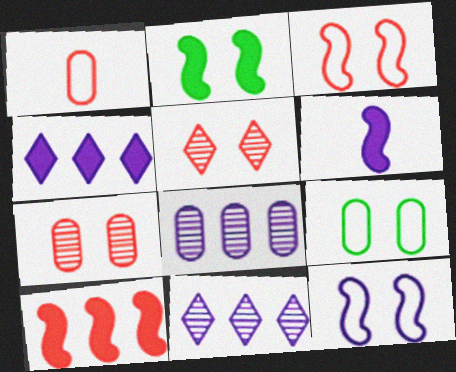[[1, 2, 11], 
[1, 5, 10], 
[2, 6, 10]]